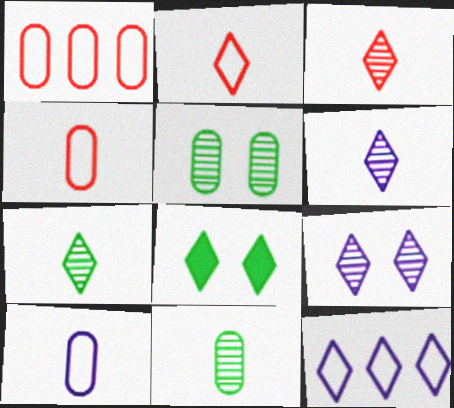[[3, 6, 7], 
[3, 8, 12]]